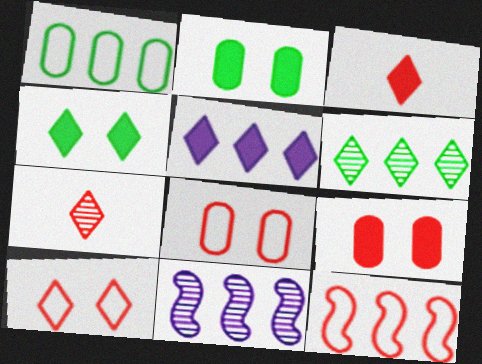[[3, 4, 5], 
[7, 9, 12]]